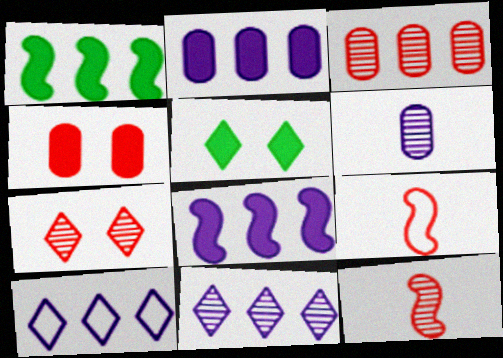[[1, 3, 10], 
[3, 7, 12]]